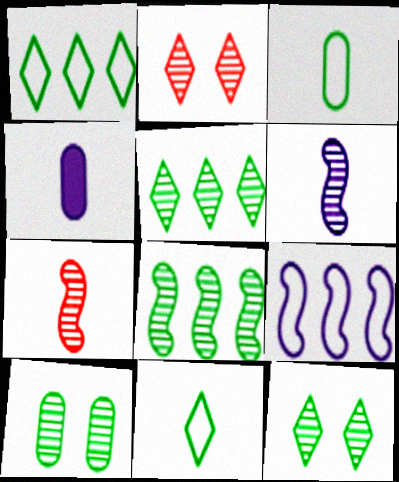[[4, 7, 11]]